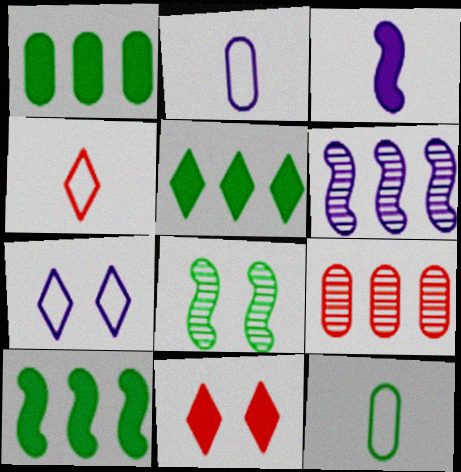[[1, 3, 11], 
[1, 5, 10], 
[5, 8, 12], 
[6, 11, 12]]